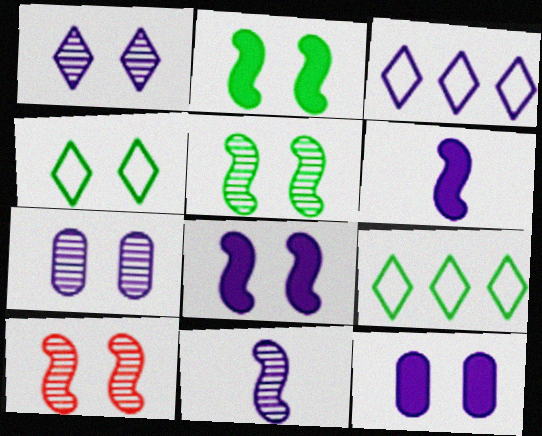[[3, 6, 7], 
[3, 11, 12], 
[4, 10, 12]]